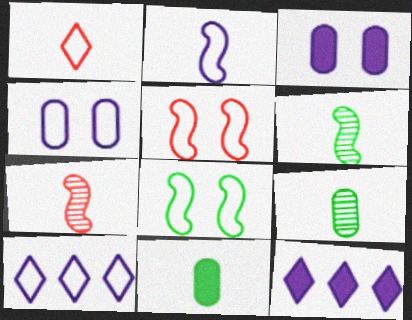[[2, 4, 10], 
[5, 9, 12]]